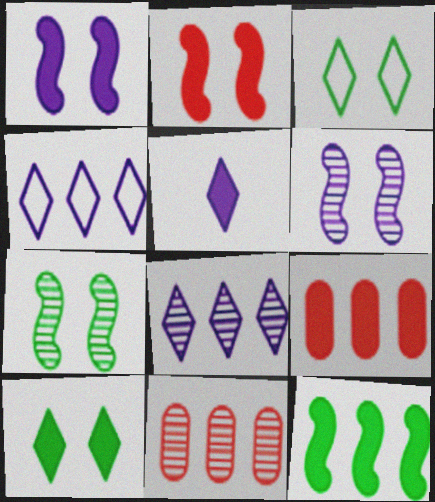[[4, 11, 12]]